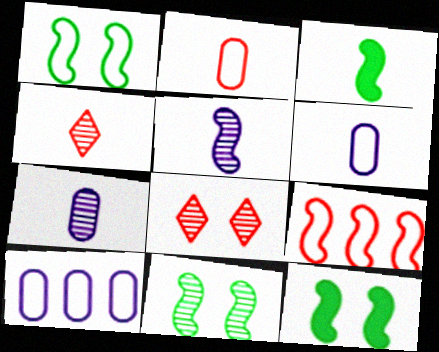[[1, 11, 12], 
[3, 4, 6], 
[3, 8, 10], 
[4, 10, 12], 
[5, 9, 12]]